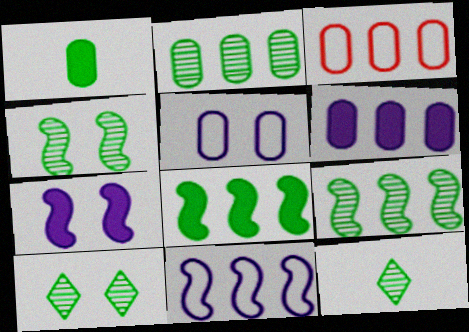[[2, 3, 6], 
[2, 4, 12], 
[3, 7, 12]]